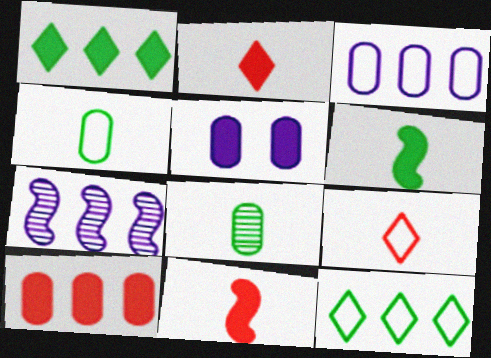[[1, 5, 11], 
[7, 10, 12]]